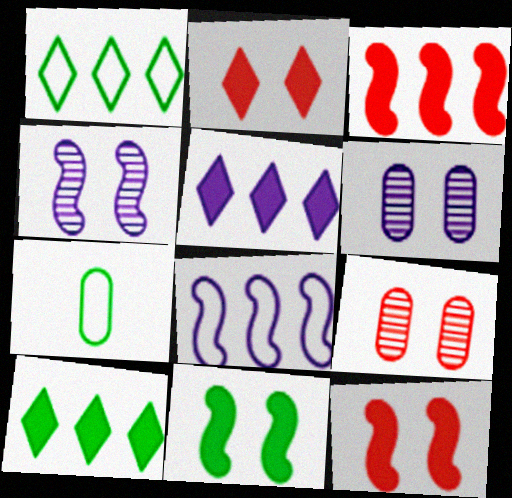[]